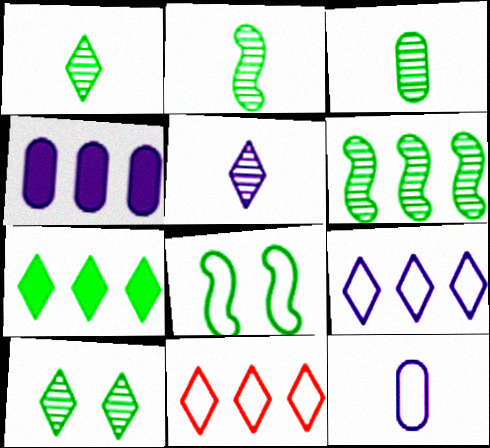[[1, 2, 3], 
[3, 6, 10], 
[3, 7, 8], 
[4, 6, 11], 
[8, 11, 12]]